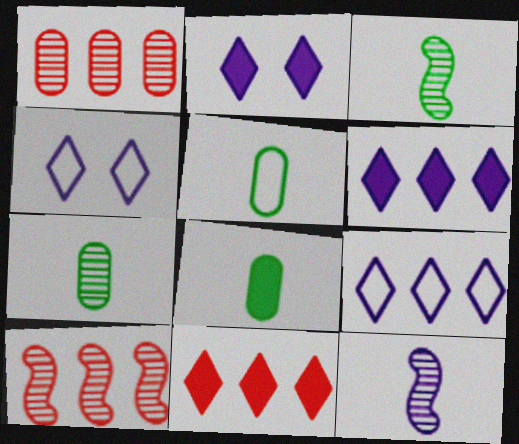[[2, 5, 10], 
[4, 8, 10], 
[5, 7, 8]]